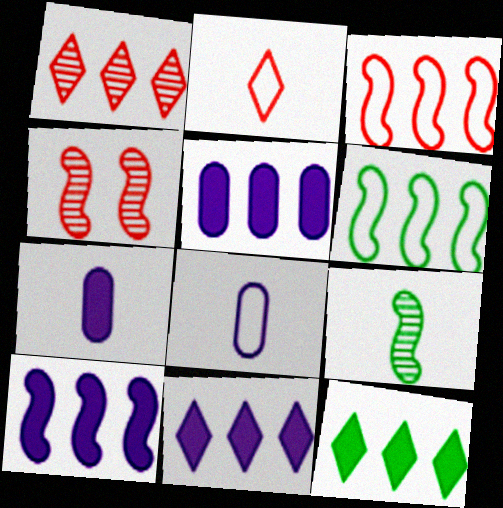[[1, 5, 6], 
[2, 7, 9], 
[4, 8, 12], 
[5, 10, 11]]